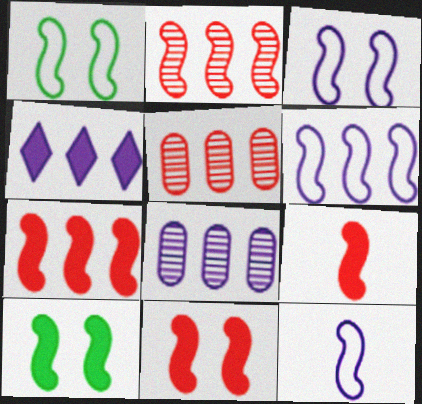[[2, 10, 12], 
[3, 6, 12], 
[4, 6, 8], 
[7, 9, 11]]